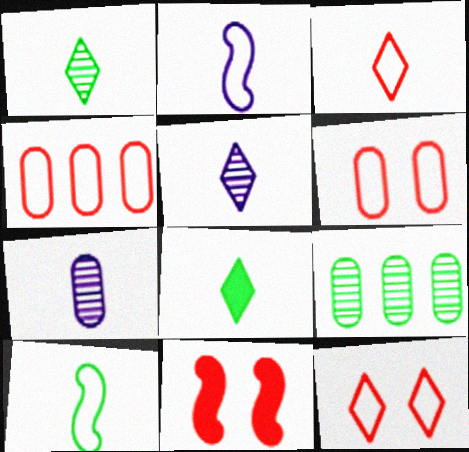[[3, 5, 8]]